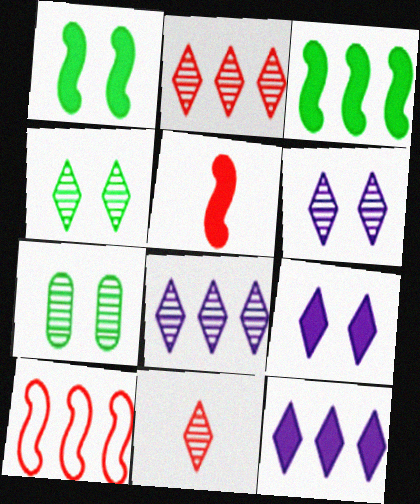[[4, 8, 11]]